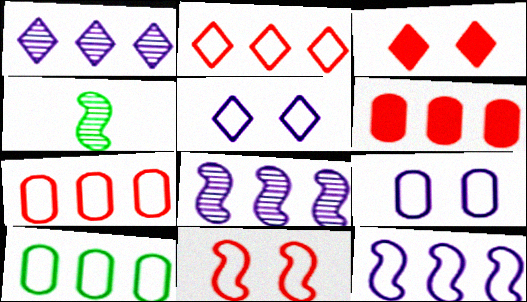[[2, 10, 12], 
[4, 5, 6]]